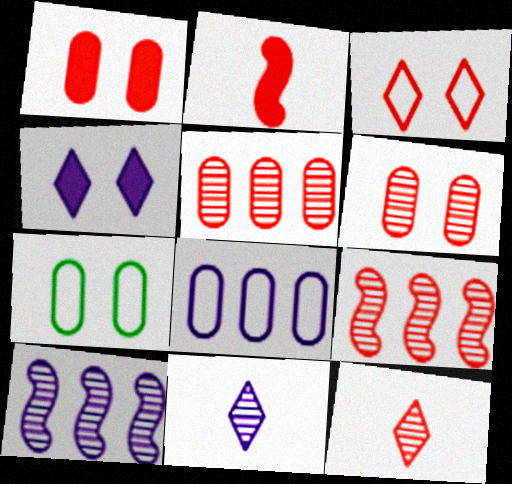[[2, 3, 5], 
[6, 9, 12]]